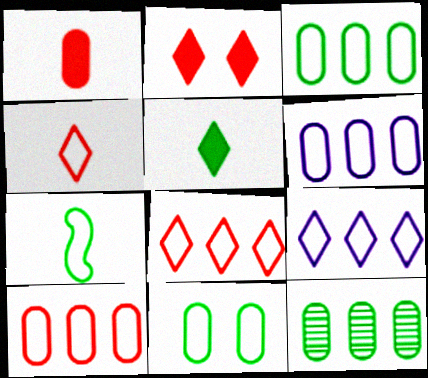[[3, 6, 10]]